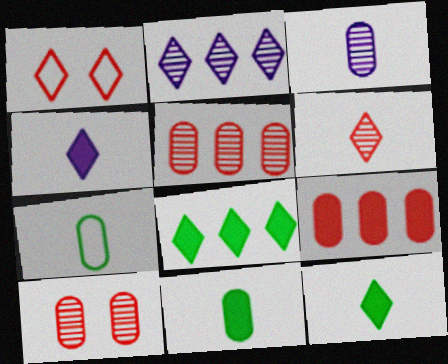[[1, 2, 12]]